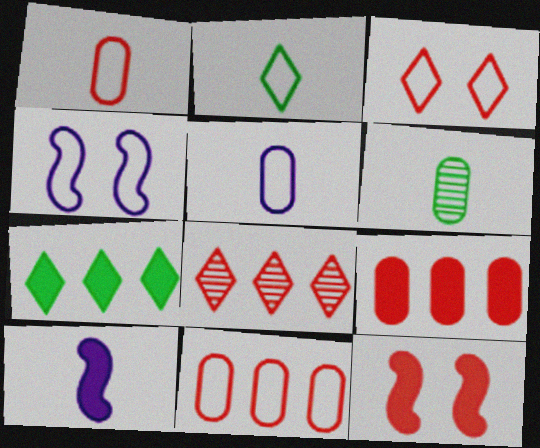[[1, 8, 12], 
[2, 4, 11]]